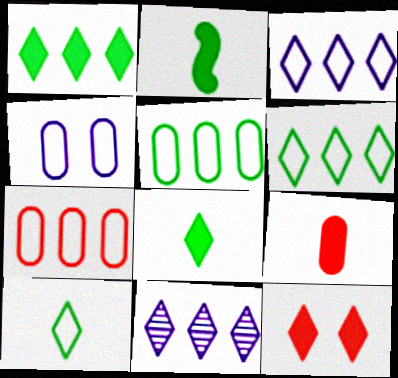[[10, 11, 12]]